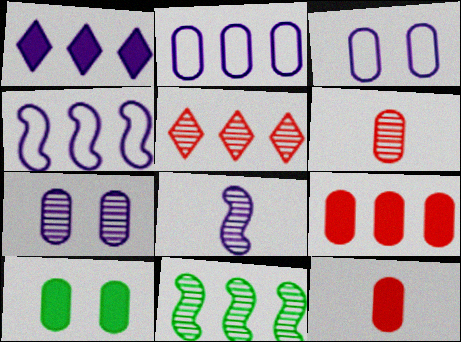[[1, 3, 8], 
[2, 6, 10]]